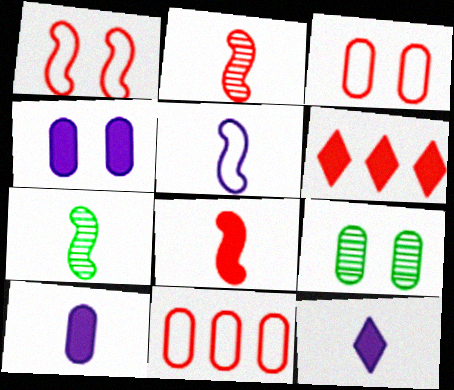[[2, 3, 6], 
[3, 4, 9], 
[5, 6, 9], 
[5, 7, 8], 
[9, 10, 11]]